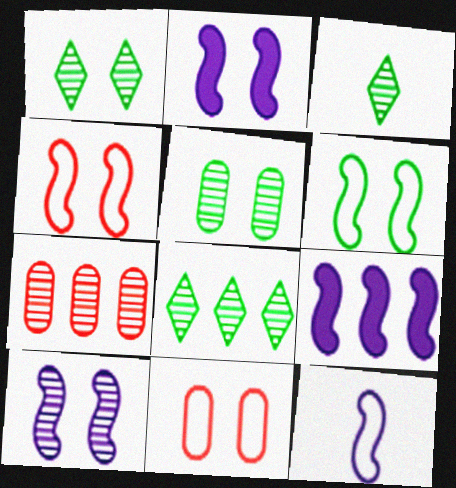[[1, 2, 11], 
[1, 3, 8], 
[3, 7, 10], 
[3, 9, 11], 
[9, 10, 12]]